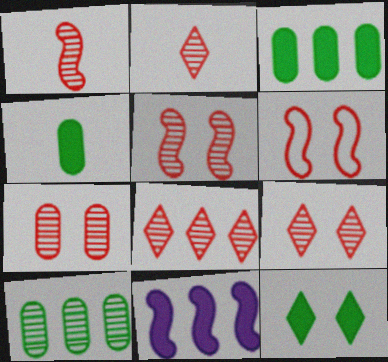[[1, 7, 8], 
[2, 8, 9], 
[5, 7, 9]]